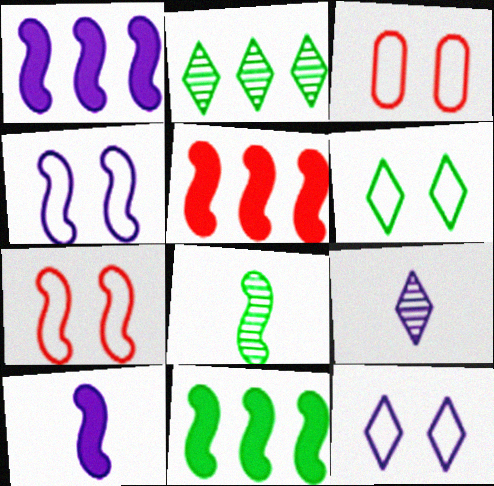[[1, 5, 11], 
[1, 7, 8], 
[2, 3, 10], 
[3, 4, 6], 
[3, 9, 11], 
[4, 5, 8]]